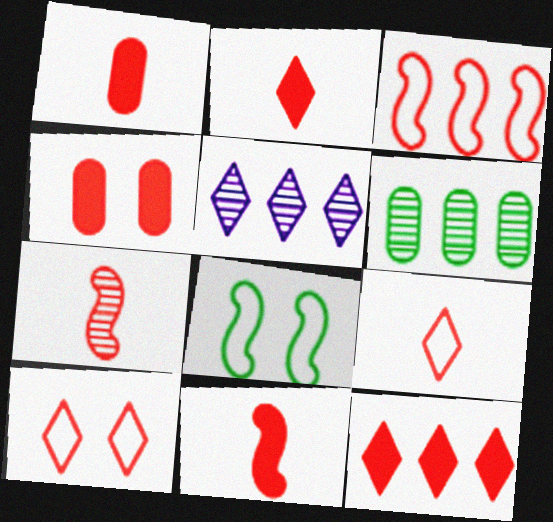[[1, 2, 11], 
[1, 5, 8], 
[1, 7, 9], 
[4, 11, 12]]